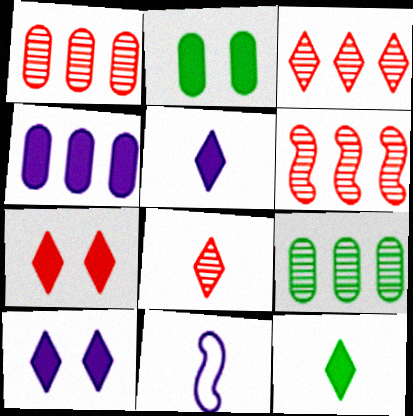[[1, 3, 6], 
[2, 3, 11], 
[7, 9, 11]]